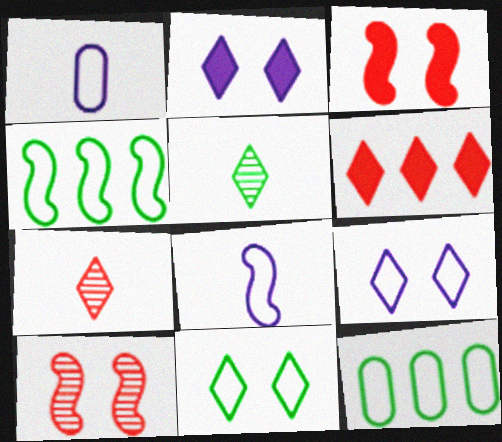[[5, 6, 9]]